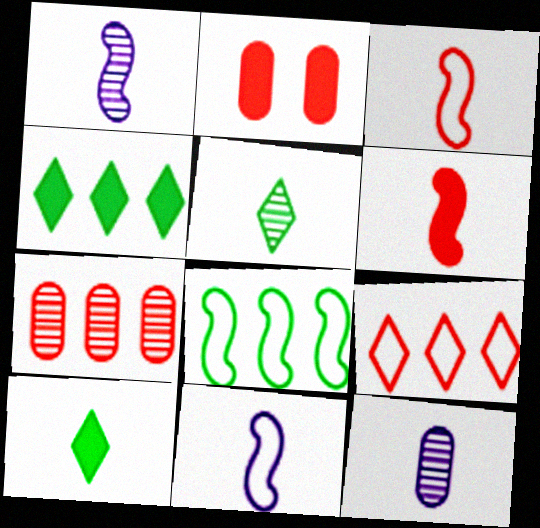[[3, 10, 12]]